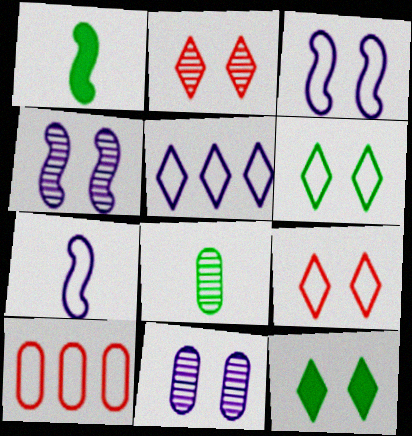[[6, 7, 10]]